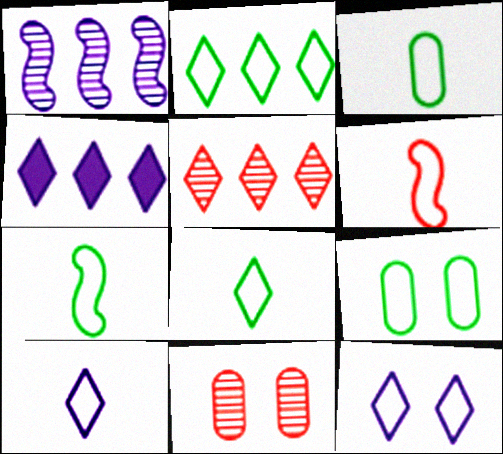[[2, 4, 5], 
[2, 7, 9], 
[3, 6, 10], 
[3, 7, 8], 
[4, 7, 11]]